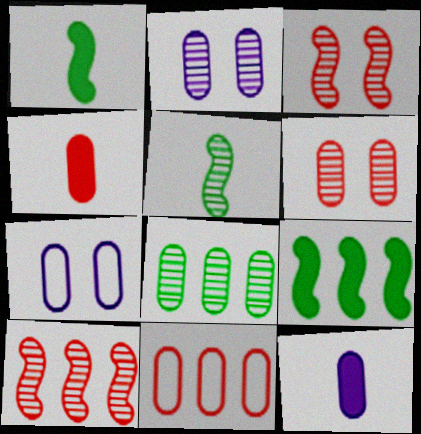[[4, 6, 11], 
[4, 7, 8]]